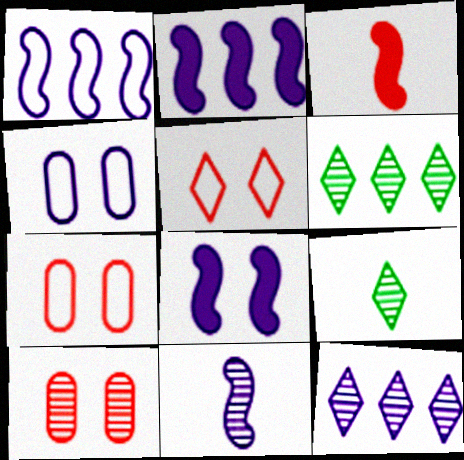[[1, 8, 11], 
[2, 7, 9], 
[3, 4, 6], 
[6, 10, 11]]